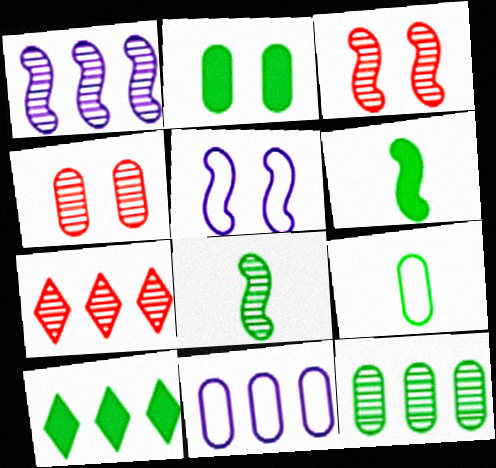[[1, 3, 8], 
[1, 7, 12], 
[2, 6, 10], 
[2, 9, 12]]